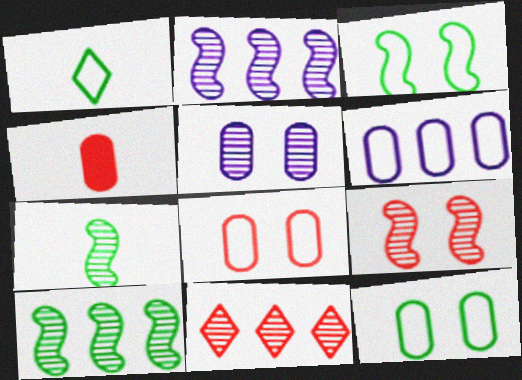[[2, 7, 9], 
[5, 7, 11]]